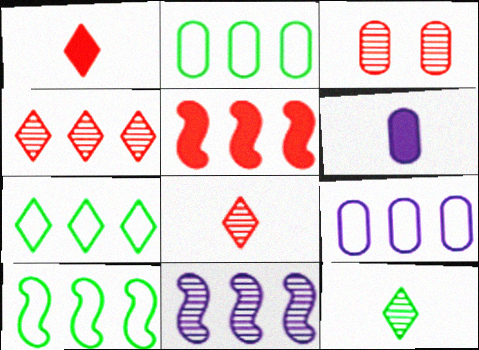[[2, 3, 6], 
[2, 7, 10], 
[3, 11, 12], 
[5, 10, 11]]